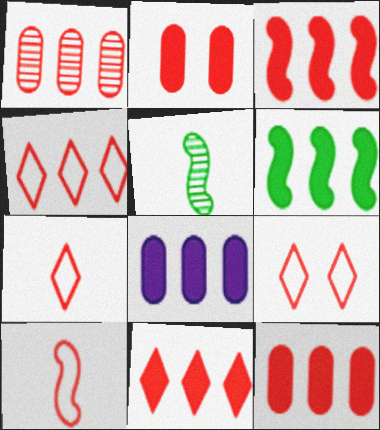[[1, 3, 4], 
[3, 11, 12], 
[4, 7, 9], 
[5, 8, 9], 
[6, 8, 11]]